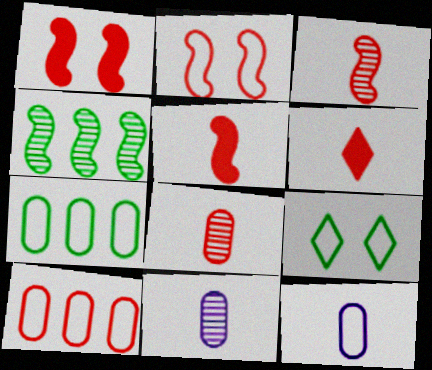[]